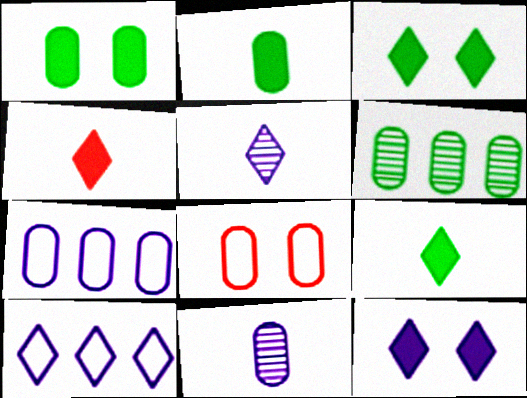[[5, 10, 12]]